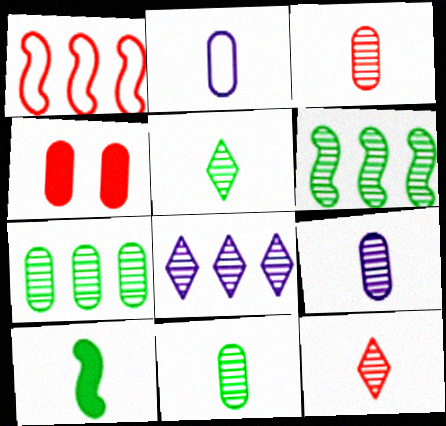[[1, 4, 12], 
[2, 4, 7], 
[2, 10, 12], 
[3, 9, 11]]